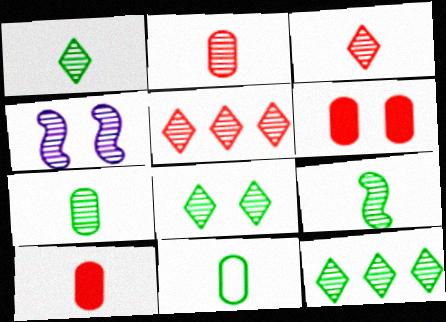[[1, 7, 9], 
[1, 8, 12], 
[2, 4, 12], 
[4, 5, 7]]